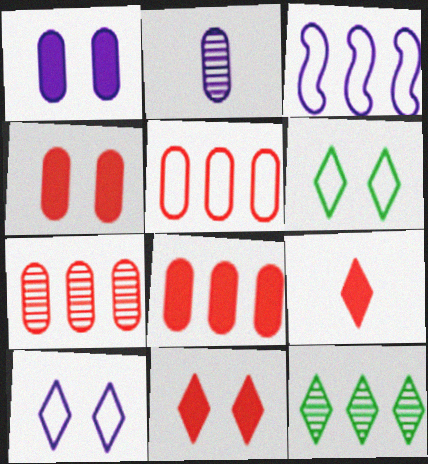[[3, 8, 12], 
[5, 7, 8], 
[9, 10, 12]]